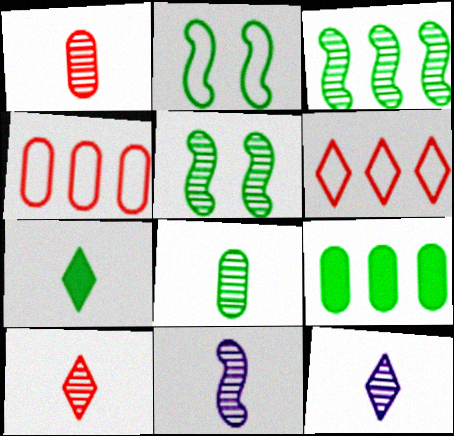[[8, 10, 11]]